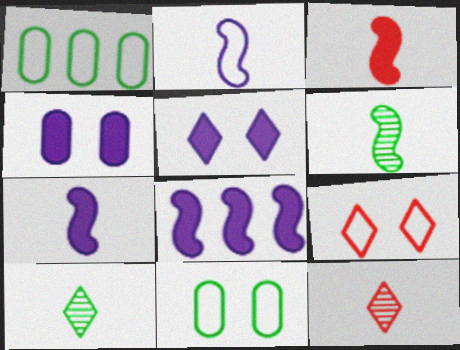[[1, 2, 9], 
[2, 3, 6], 
[8, 11, 12]]